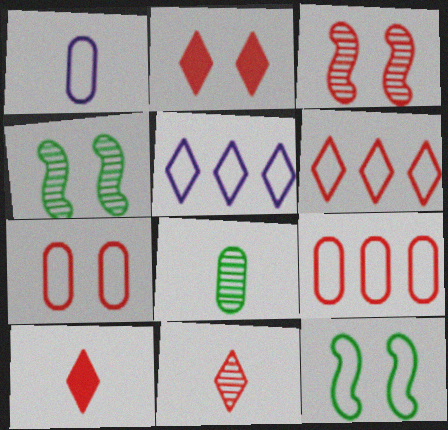[[1, 6, 12], 
[2, 3, 7], 
[2, 6, 11], 
[3, 9, 10]]